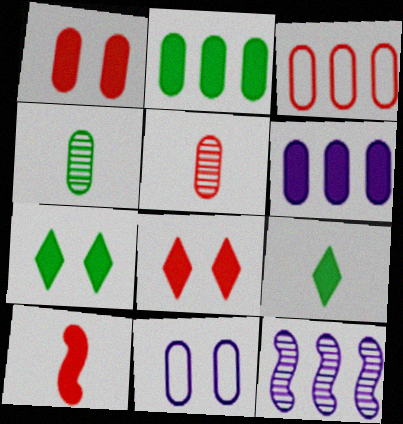[[1, 3, 5], 
[2, 5, 11], 
[6, 7, 10]]